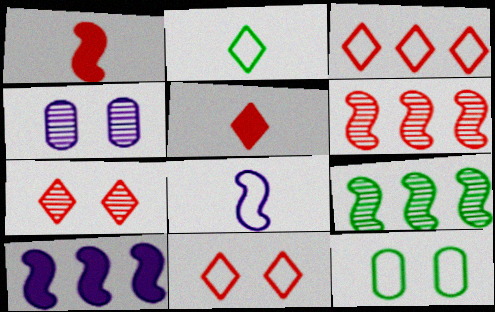[[3, 5, 7], 
[3, 8, 12]]